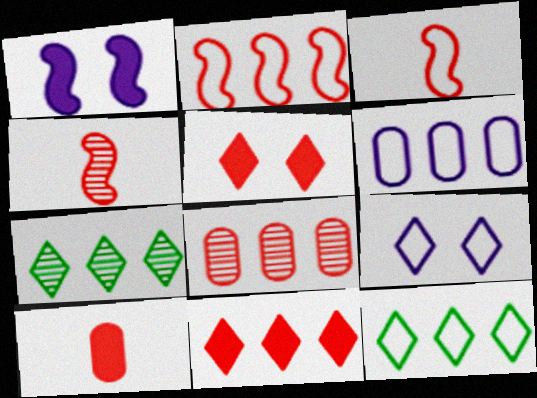[[2, 6, 12], 
[2, 8, 11], 
[3, 5, 8]]